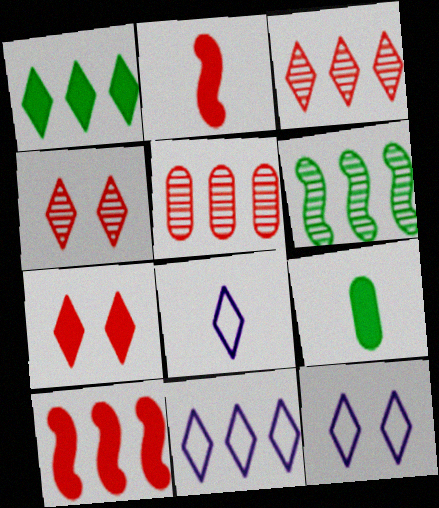[[1, 3, 11], 
[1, 4, 8], 
[8, 11, 12]]